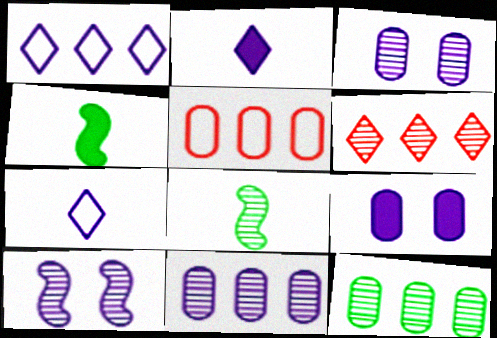[[3, 6, 8]]